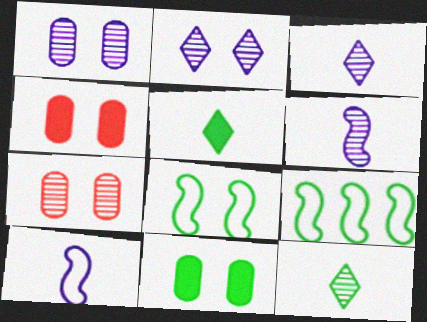[[2, 4, 8], 
[3, 4, 9], 
[9, 11, 12]]